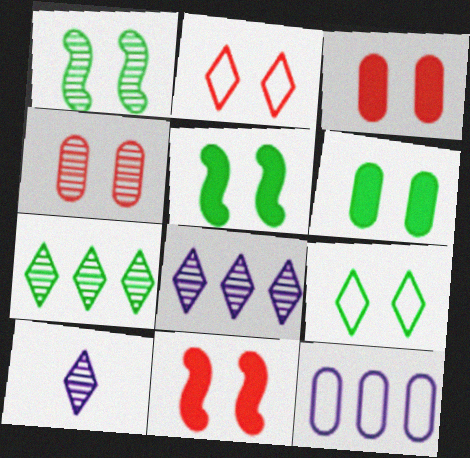[[1, 6, 9], 
[2, 4, 11]]